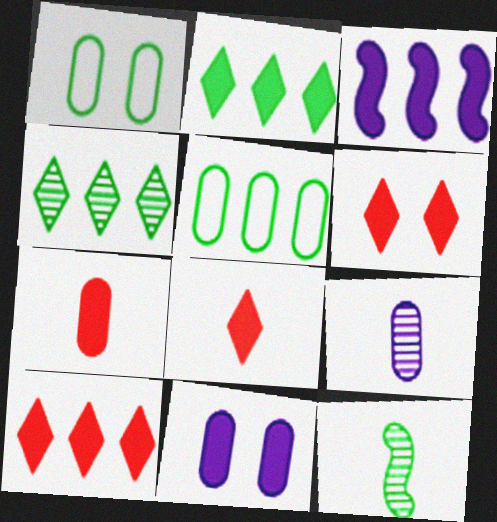[[1, 2, 12], 
[6, 8, 10]]